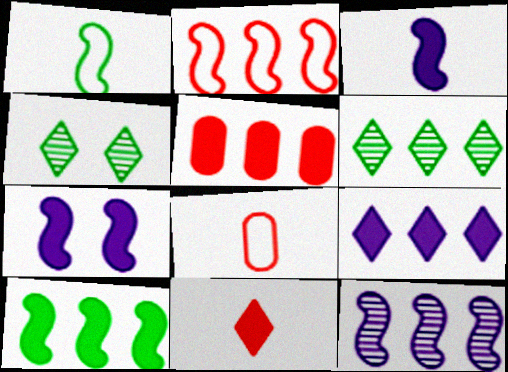[[2, 10, 12], 
[5, 9, 10], 
[6, 7, 8]]